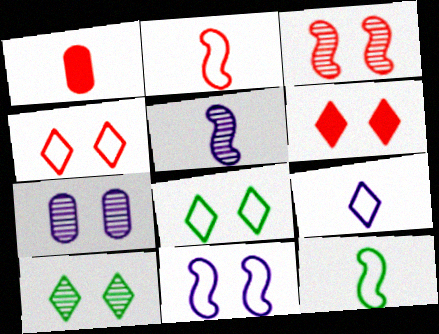[[3, 7, 10]]